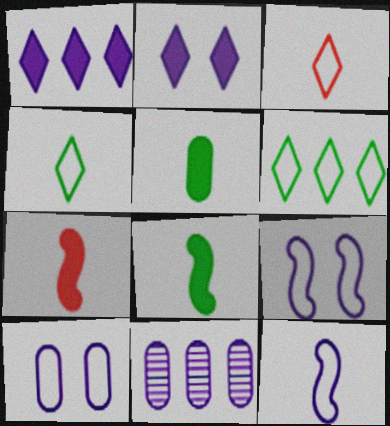[[2, 11, 12]]